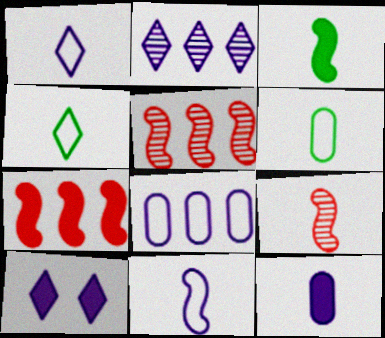[[1, 2, 10], 
[3, 9, 11], 
[4, 9, 12], 
[5, 6, 10]]